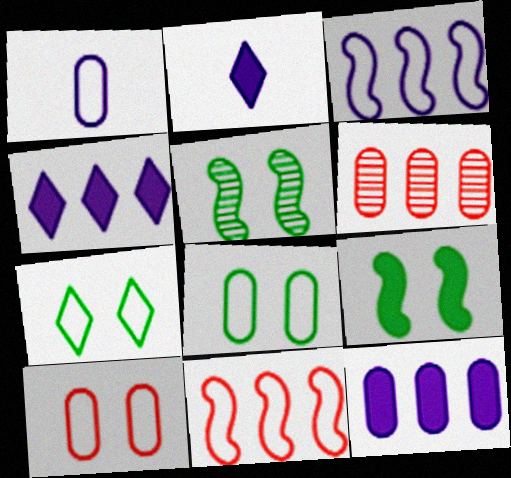[[1, 7, 11]]